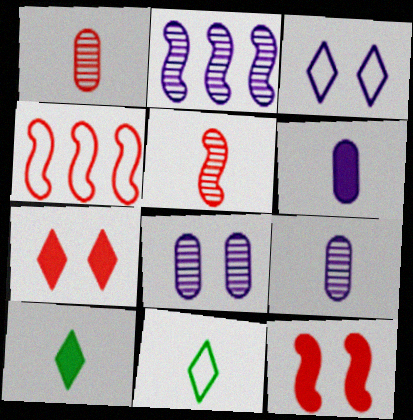[[1, 4, 7], 
[2, 3, 6], 
[4, 5, 12], 
[4, 8, 10], 
[5, 6, 11]]